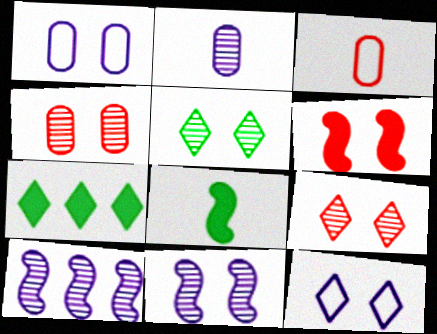[[1, 5, 6], 
[3, 7, 11], 
[4, 5, 11]]